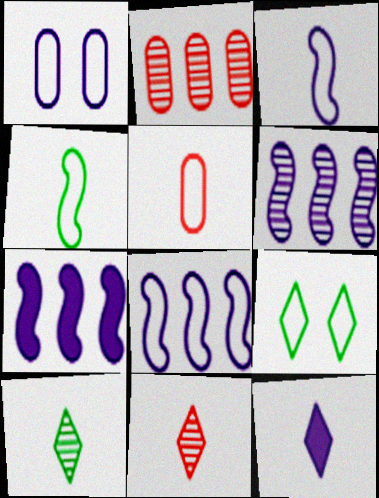[[1, 6, 12], 
[5, 8, 9], 
[6, 7, 8]]